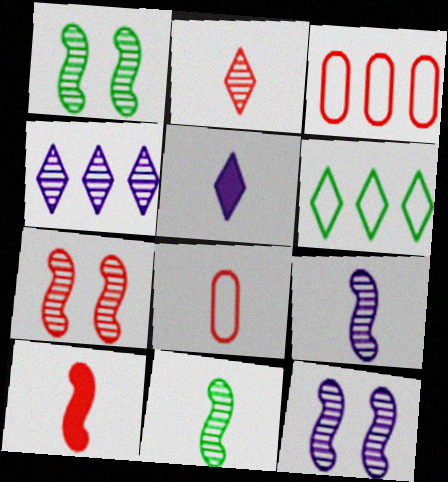[[1, 3, 5], 
[1, 7, 12], 
[2, 8, 10], 
[5, 8, 11]]